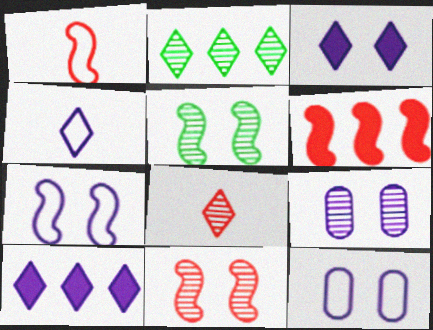[[1, 6, 11], 
[3, 7, 9]]